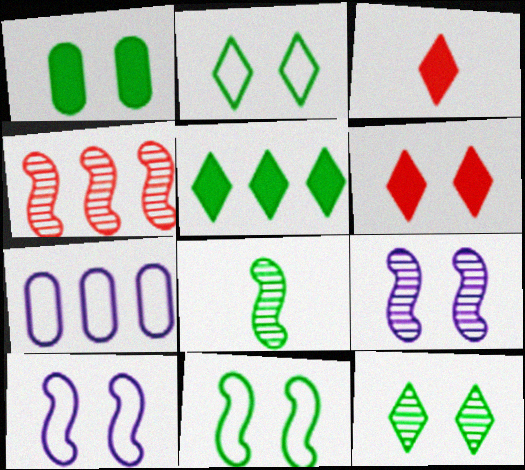[[1, 11, 12], 
[4, 5, 7], 
[4, 8, 9], 
[6, 7, 8]]